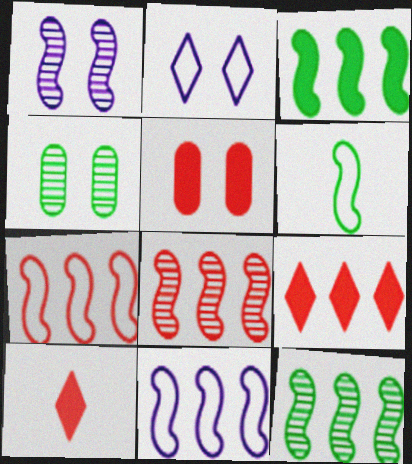[[3, 8, 11], 
[4, 10, 11]]